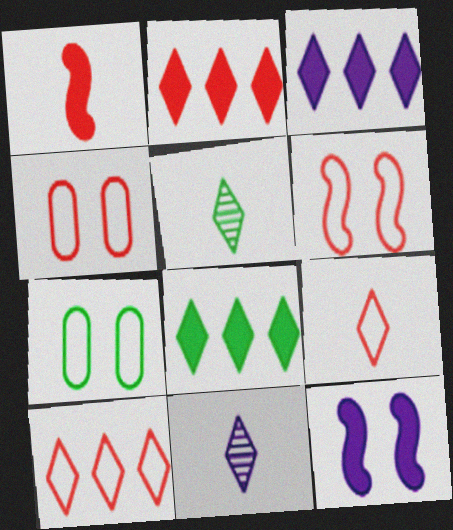[[2, 3, 8]]